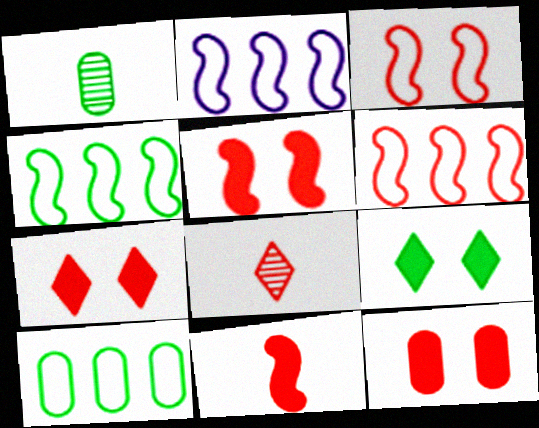[[1, 2, 7], 
[1, 4, 9], 
[2, 4, 6], 
[5, 7, 12], 
[6, 8, 12]]